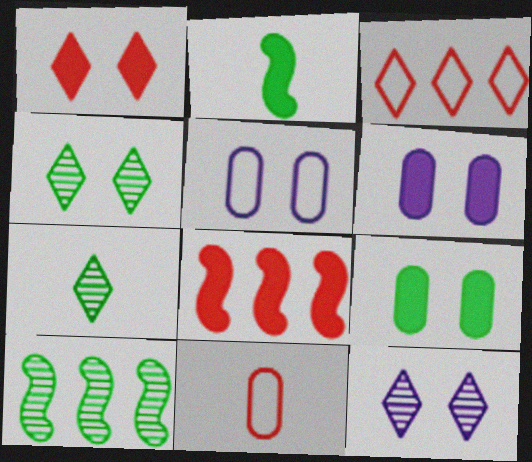[[5, 7, 8]]